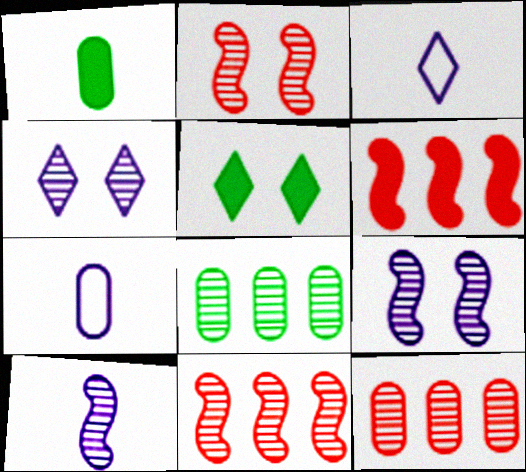[[5, 7, 11]]